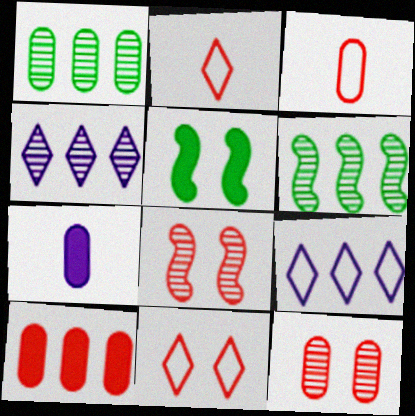[[2, 8, 10], 
[3, 4, 5], 
[3, 10, 12], 
[6, 7, 11], 
[6, 9, 10]]